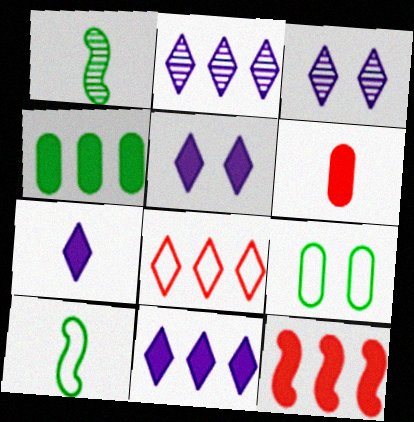[[4, 11, 12], 
[5, 7, 11]]